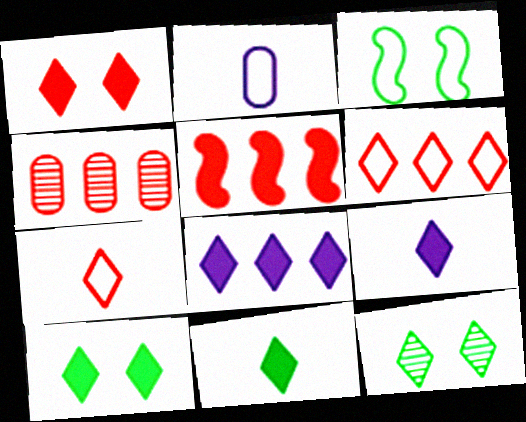[[1, 8, 11], 
[2, 3, 6], 
[2, 5, 12], 
[3, 4, 9], 
[4, 5, 6], 
[6, 9, 12], 
[7, 8, 12]]